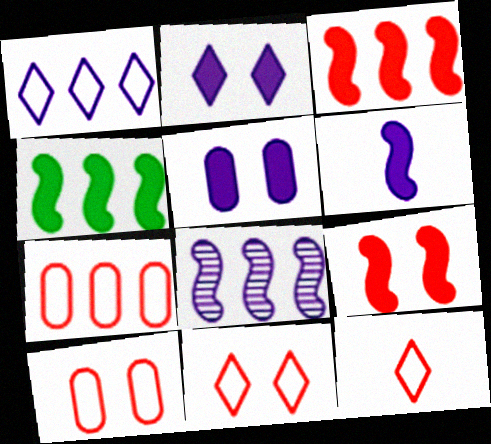[[4, 6, 9]]